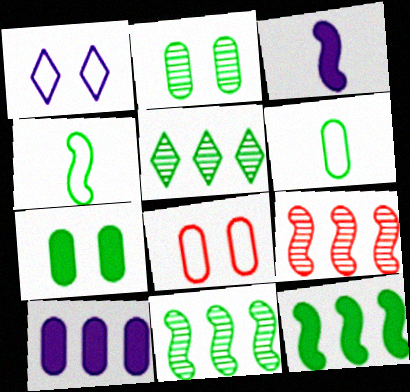[[3, 5, 8], 
[4, 5, 7]]